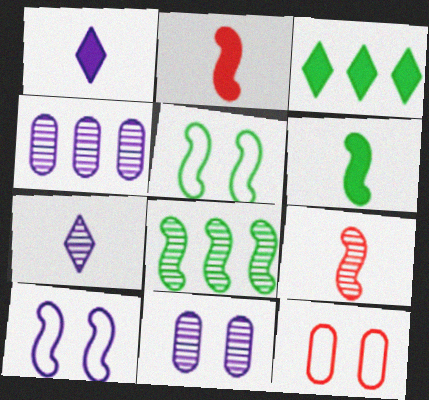[[1, 4, 10], 
[1, 8, 12], 
[2, 8, 10], 
[5, 6, 8]]